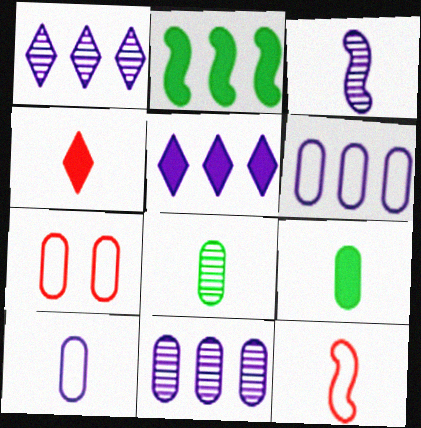[[7, 9, 11]]